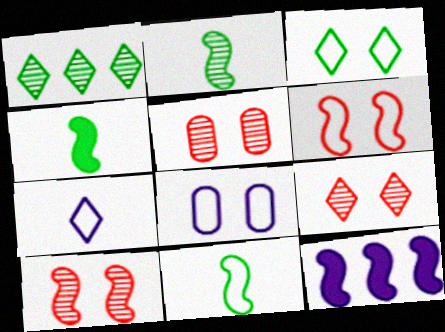[[2, 4, 11], 
[2, 6, 12], 
[3, 6, 8], 
[5, 9, 10], 
[10, 11, 12]]